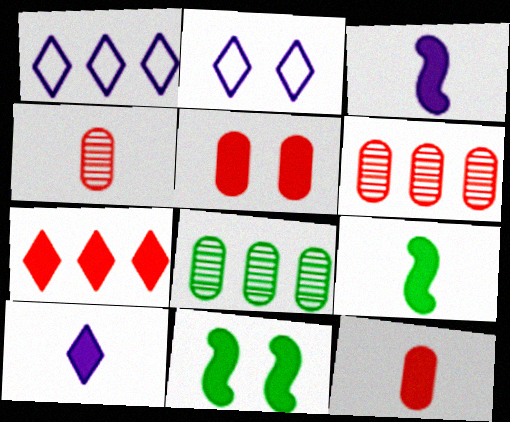[[1, 4, 11], 
[2, 6, 9], 
[9, 10, 12]]